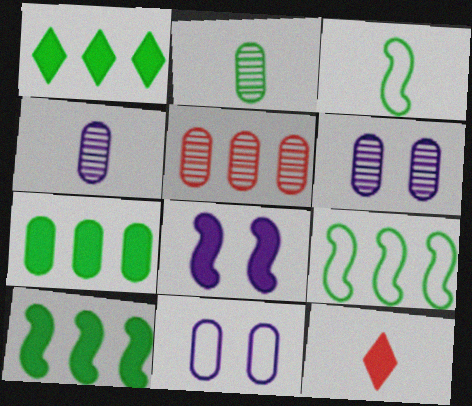[[1, 7, 10], 
[2, 5, 6], 
[3, 4, 12], 
[6, 9, 12], 
[7, 8, 12]]